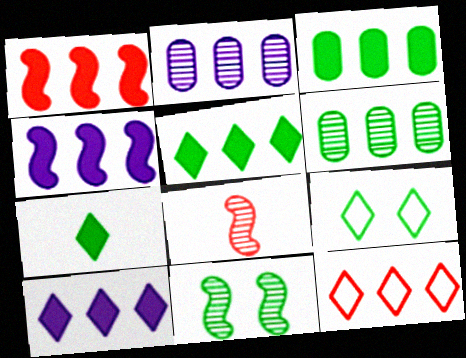[[1, 3, 10], 
[4, 6, 12]]